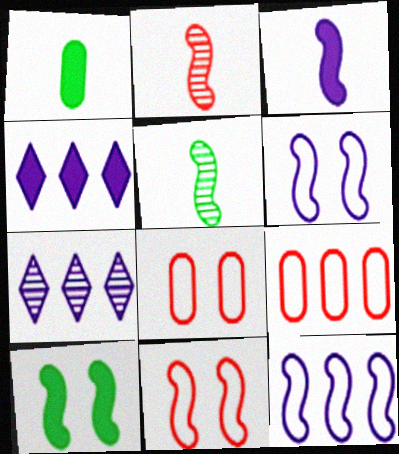[[1, 7, 11], 
[2, 10, 12], 
[4, 5, 8]]